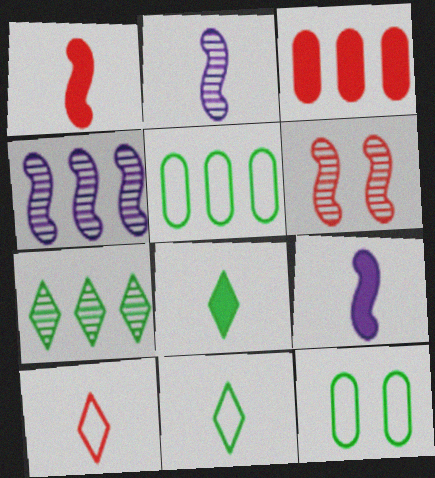[[3, 6, 10]]